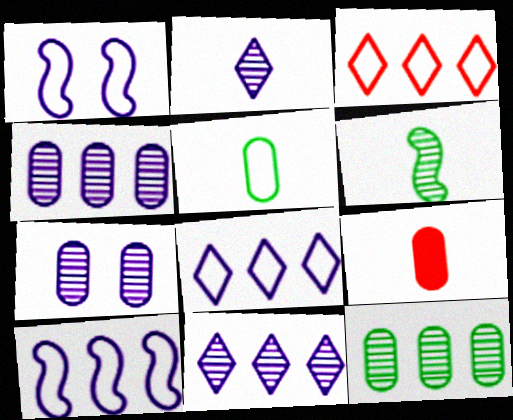[[1, 3, 5]]